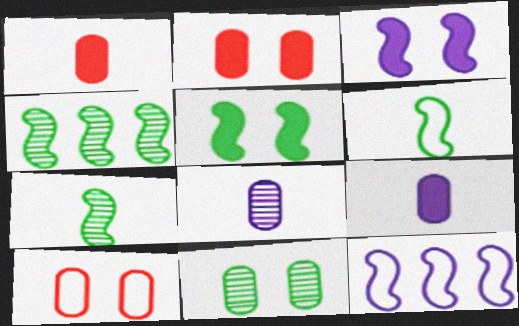[[4, 5, 6]]